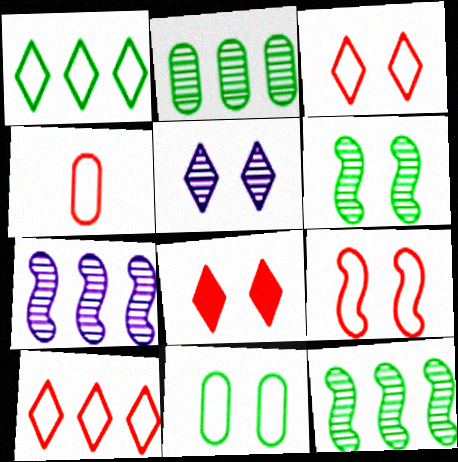[[4, 9, 10]]